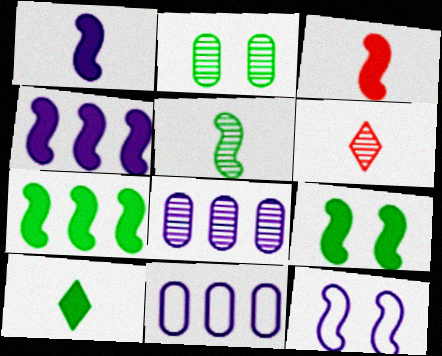[[3, 4, 9], 
[6, 9, 11]]